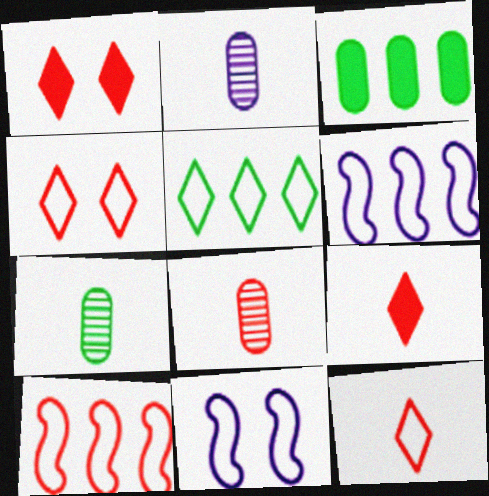[[1, 6, 7], 
[1, 8, 10], 
[2, 7, 8]]